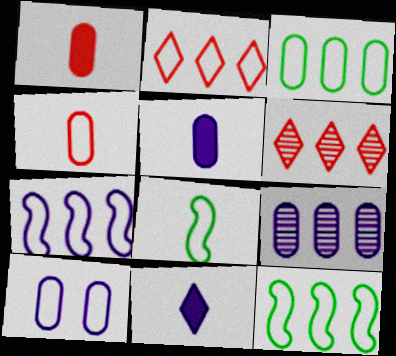[[2, 3, 7], 
[2, 8, 10], 
[3, 4, 10], 
[5, 9, 10]]